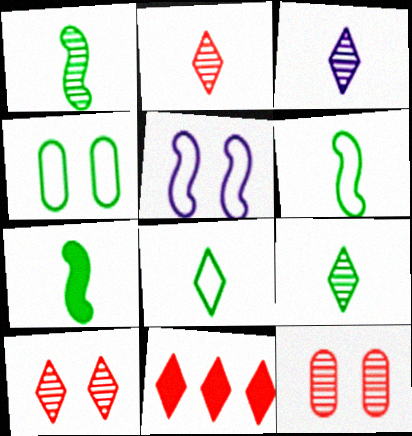[[1, 6, 7], 
[2, 3, 9]]